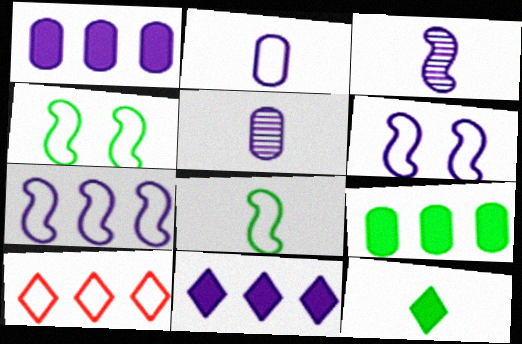[[2, 4, 10], 
[5, 6, 11]]